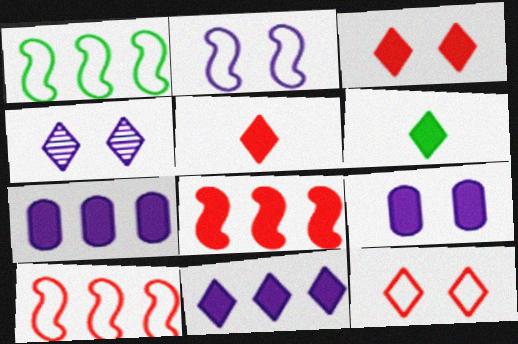[[2, 4, 9], 
[3, 6, 11], 
[6, 8, 9]]